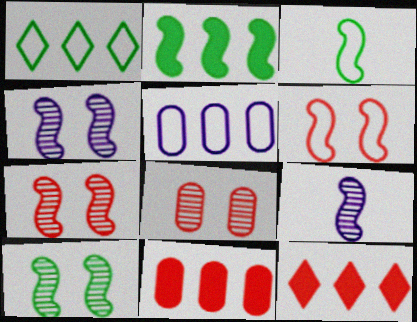[[2, 3, 10], 
[2, 6, 9], 
[4, 7, 10]]